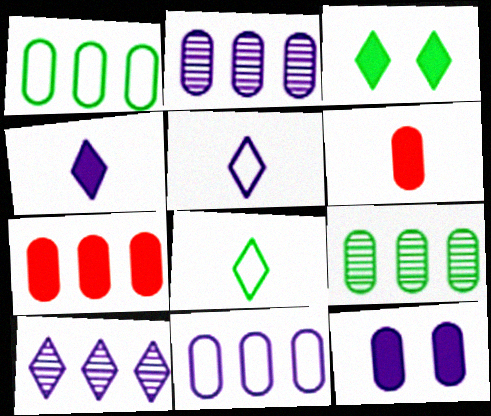[[1, 2, 7], 
[7, 9, 11]]